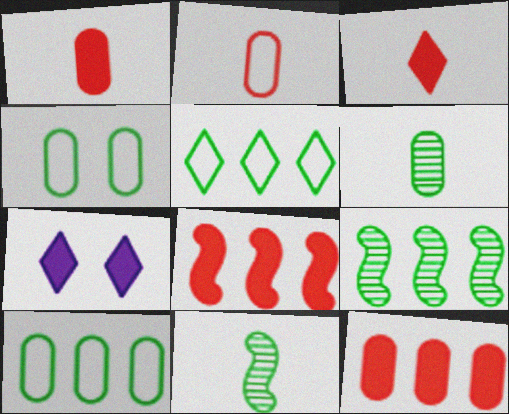[[2, 7, 9]]